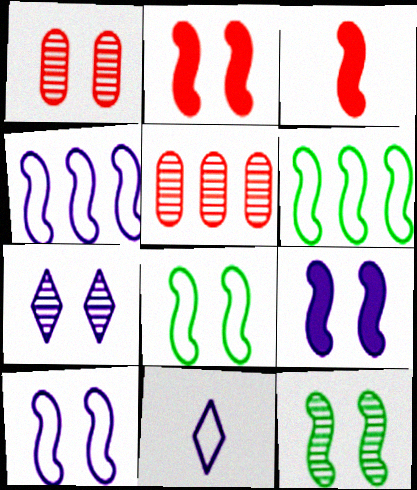[[1, 7, 12], 
[2, 10, 12], 
[3, 4, 12]]